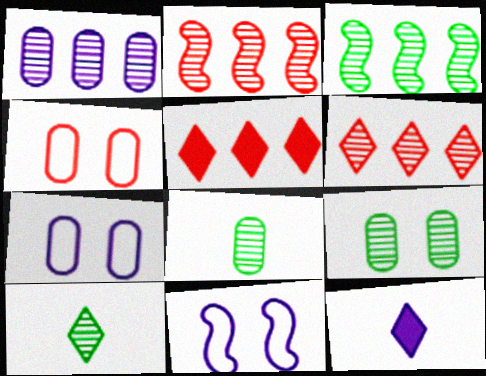[[1, 3, 6], 
[1, 11, 12], 
[3, 4, 12], 
[3, 9, 10], 
[5, 8, 11]]